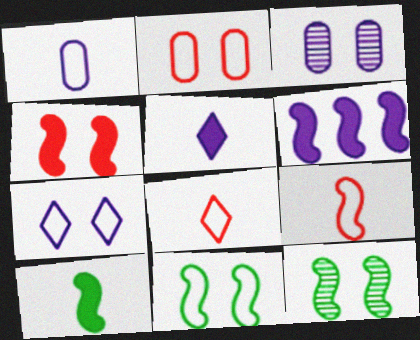[[2, 7, 11], 
[4, 6, 10], 
[6, 9, 12]]